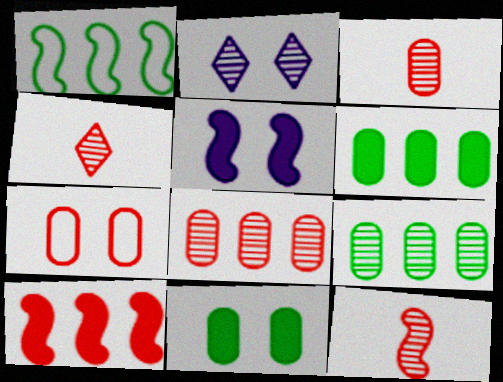[[1, 5, 12], 
[2, 9, 12], 
[3, 4, 12], 
[4, 7, 10]]